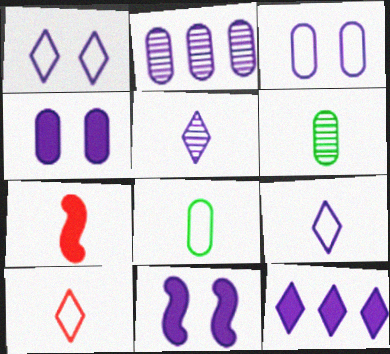[[1, 5, 12], 
[2, 9, 11], 
[5, 7, 8], 
[6, 7, 9]]